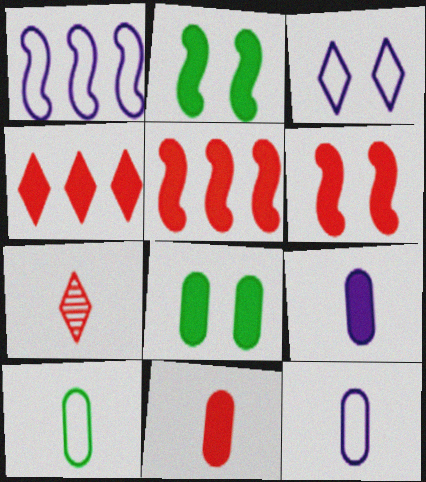[[1, 3, 12], 
[1, 7, 8], 
[2, 4, 9], 
[4, 6, 11]]